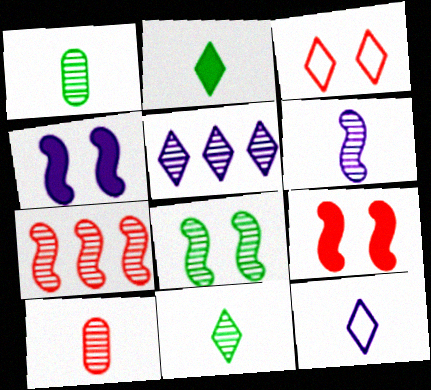[[2, 3, 5], 
[5, 8, 10], 
[6, 7, 8], 
[6, 10, 11]]